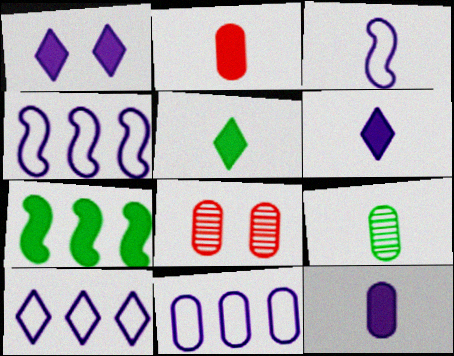[[1, 2, 7], 
[4, 5, 8], 
[4, 10, 11]]